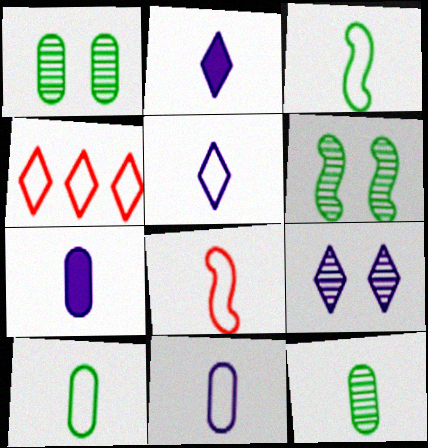[[2, 8, 12], 
[4, 6, 7], 
[5, 8, 10]]